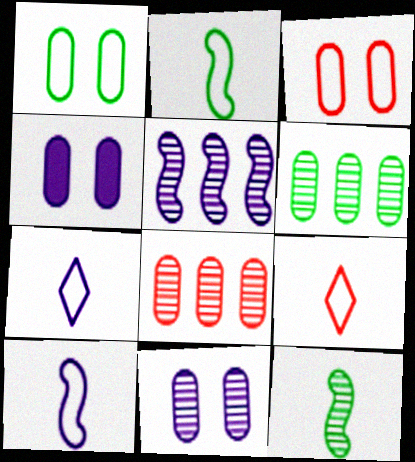[[4, 5, 7]]